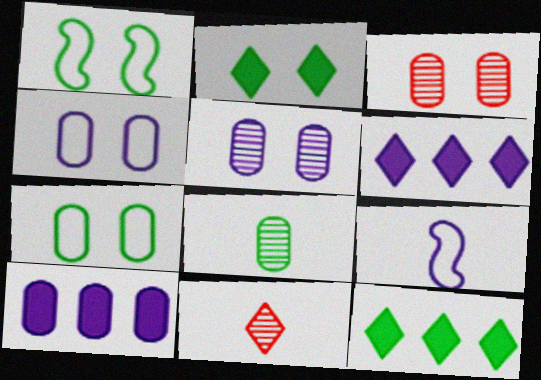[[1, 8, 12], 
[1, 10, 11], 
[3, 9, 12], 
[5, 6, 9]]